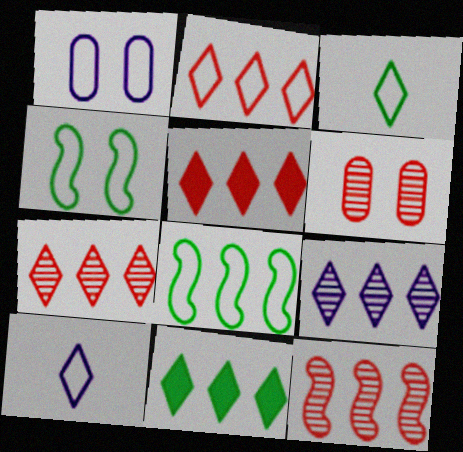[[2, 5, 7], 
[2, 9, 11]]